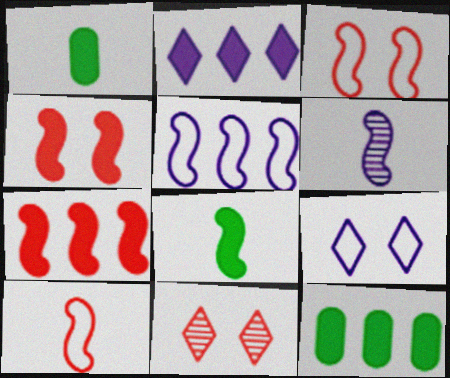[[1, 2, 4], 
[1, 5, 11], 
[2, 7, 12], 
[6, 8, 10]]